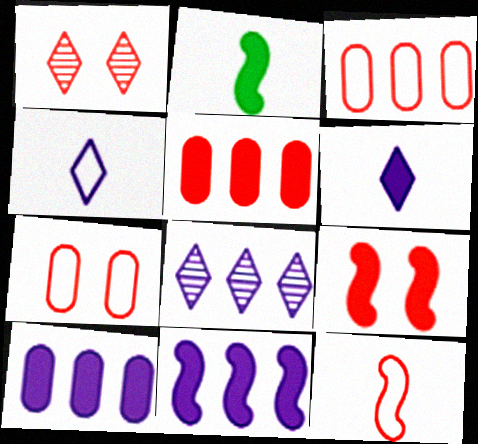[[1, 5, 12], 
[1, 7, 9], 
[2, 7, 8], 
[2, 9, 11]]